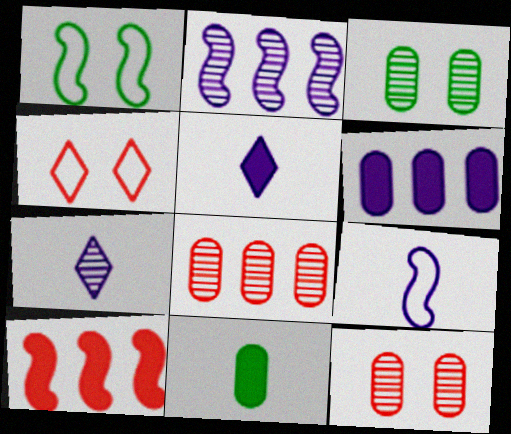[[1, 5, 8], 
[2, 4, 11]]